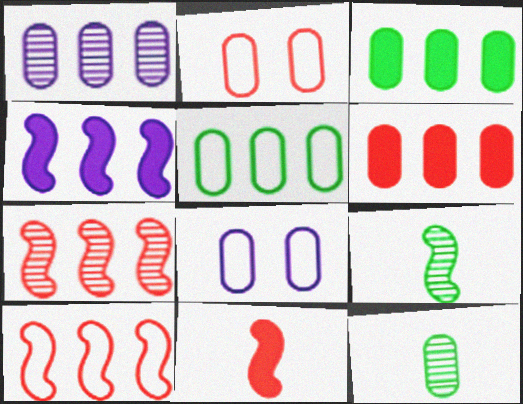[[1, 5, 6], 
[6, 8, 12]]